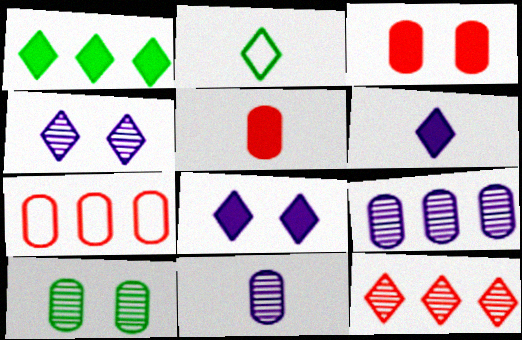[[2, 8, 12]]